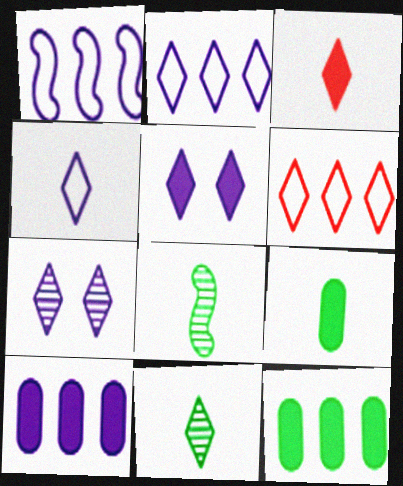[[3, 4, 11], 
[5, 6, 11]]